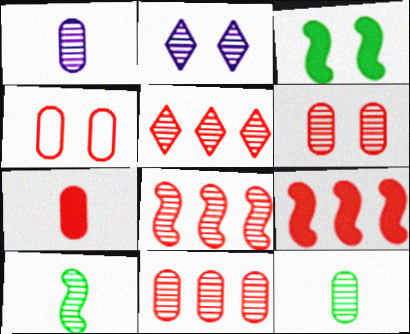[[2, 3, 4], 
[2, 8, 12], 
[2, 10, 11], 
[4, 7, 11], 
[5, 8, 11]]